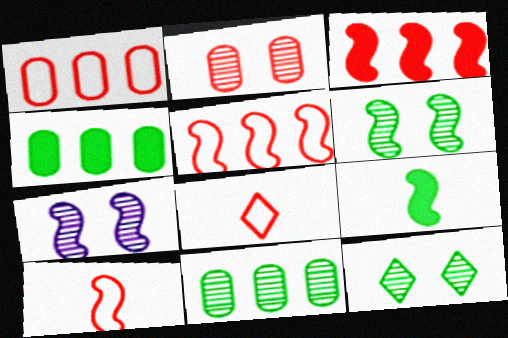[[2, 3, 8], 
[2, 7, 12], 
[4, 7, 8], 
[5, 7, 9]]